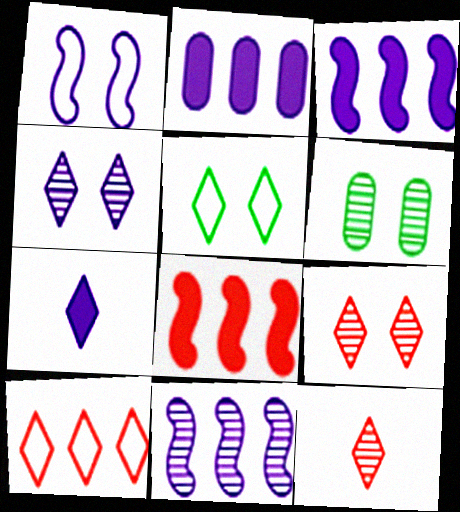[[6, 11, 12]]